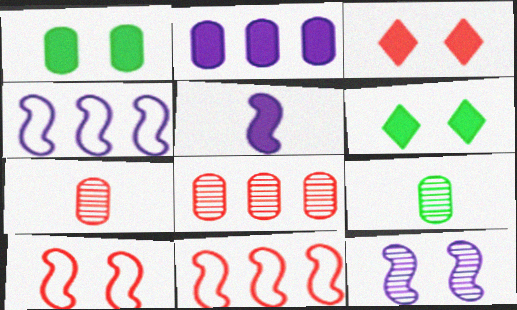[[3, 4, 9], 
[3, 7, 11], 
[4, 5, 12], 
[4, 6, 7]]